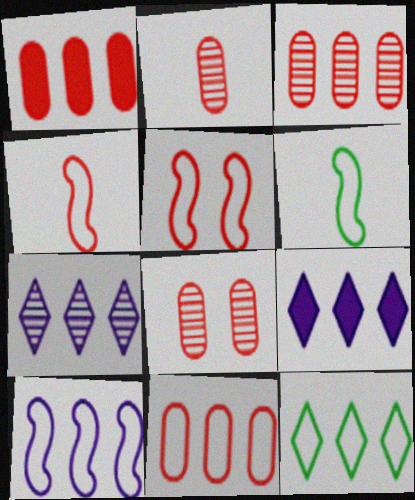[[1, 3, 11], 
[2, 3, 8], 
[5, 6, 10], 
[6, 8, 9], 
[10, 11, 12]]